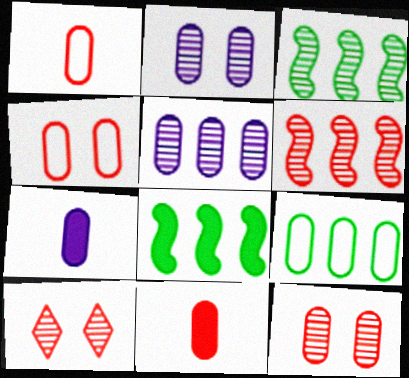[[2, 9, 11], 
[7, 9, 12]]